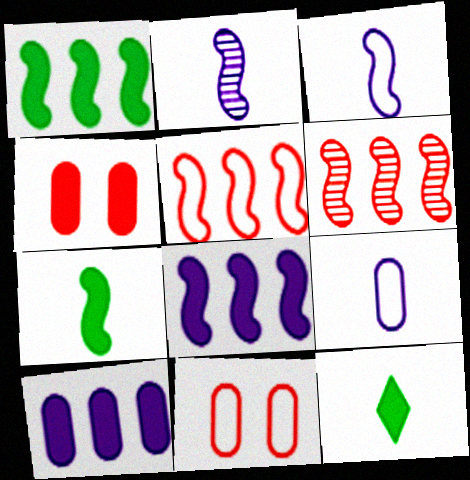[[4, 8, 12]]